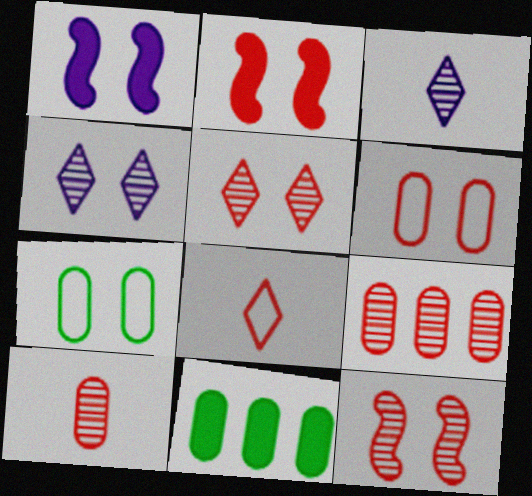[[1, 5, 7], 
[2, 4, 7], 
[2, 5, 6], 
[2, 8, 9]]